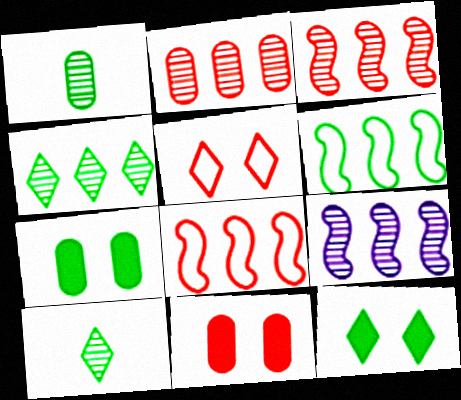[[1, 6, 12], 
[2, 4, 9], 
[6, 7, 10]]